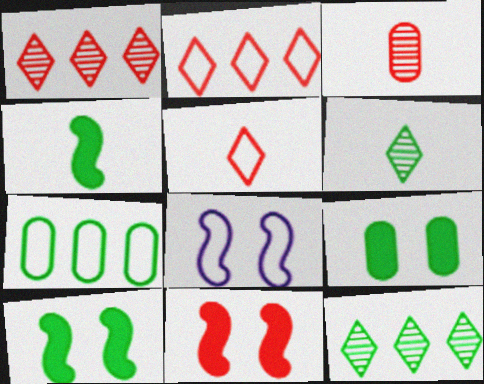[[2, 3, 11], 
[5, 7, 8], 
[6, 7, 10]]